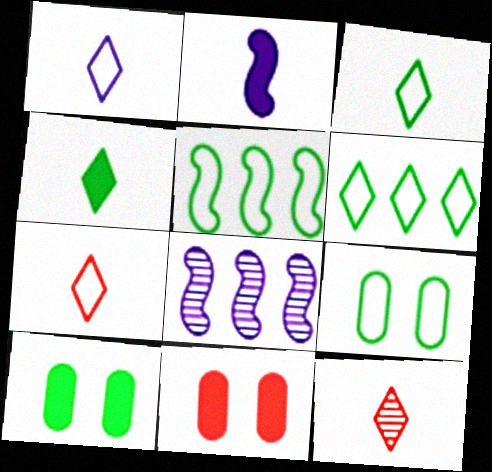[[1, 3, 7], 
[1, 4, 12], 
[3, 5, 9], 
[3, 8, 11], 
[7, 8, 10]]